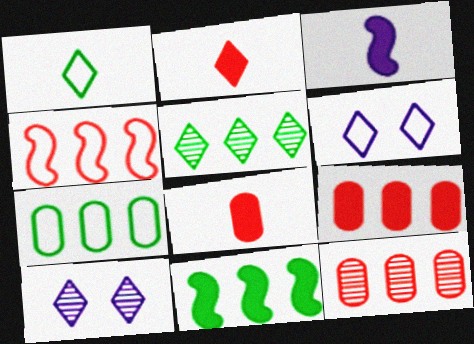[[2, 5, 6], 
[5, 7, 11]]